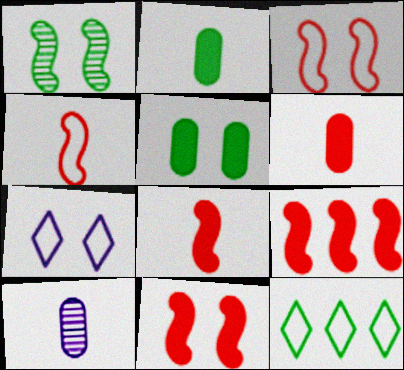[[1, 2, 12], 
[8, 9, 11], 
[10, 11, 12]]